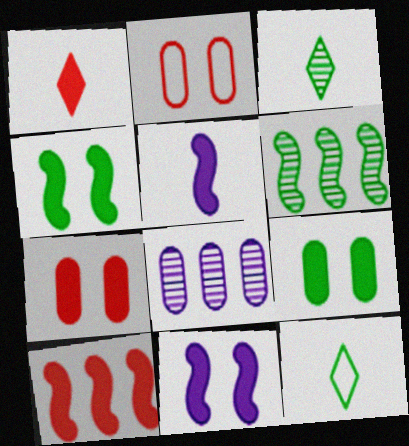[[1, 7, 10], 
[4, 5, 10], 
[6, 9, 12]]